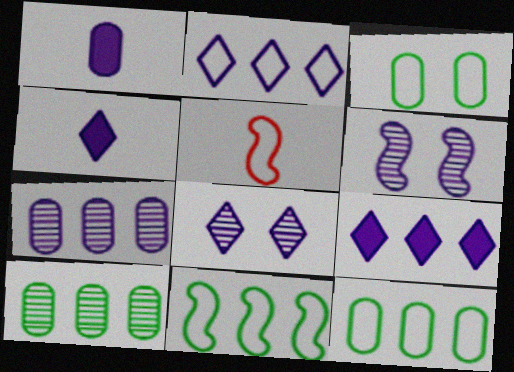[[1, 2, 6], 
[2, 3, 5], 
[2, 4, 8]]